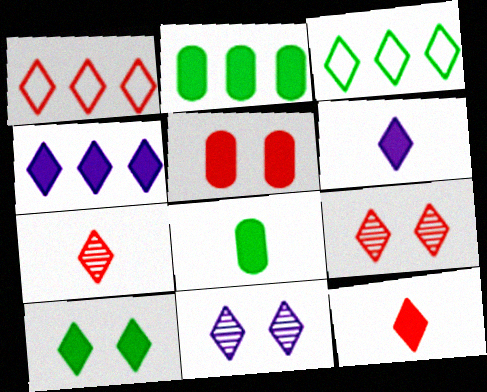[[1, 9, 12], 
[3, 6, 9], 
[3, 11, 12], 
[4, 10, 12]]